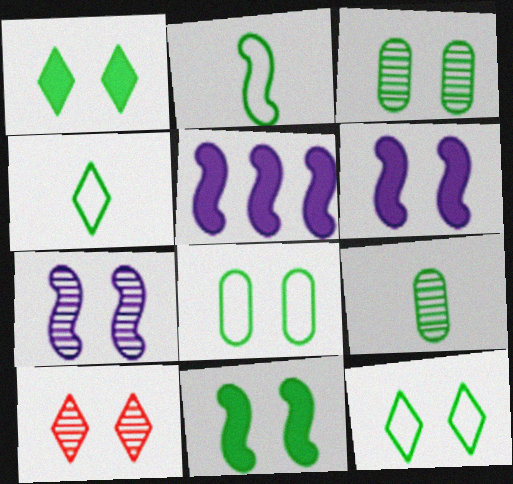[[3, 7, 10], 
[3, 11, 12], 
[6, 8, 10]]